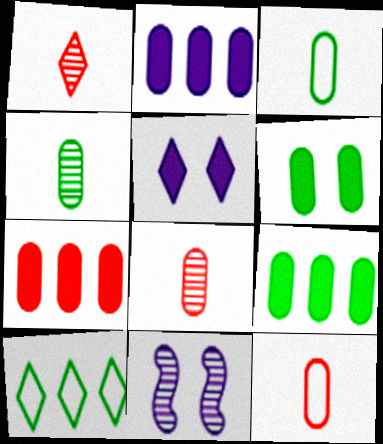[[1, 5, 10], 
[2, 7, 9]]